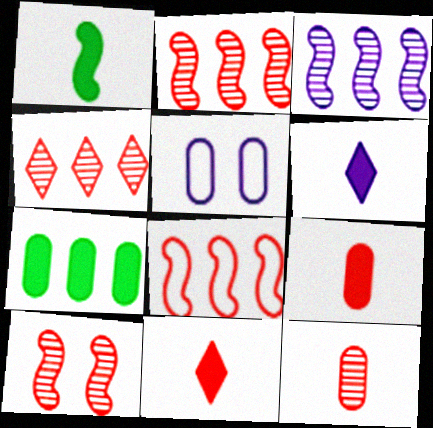[[1, 4, 5], 
[1, 6, 9], 
[3, 5, 6], 
[4, 10, 12], 
[5, 7, 12]]